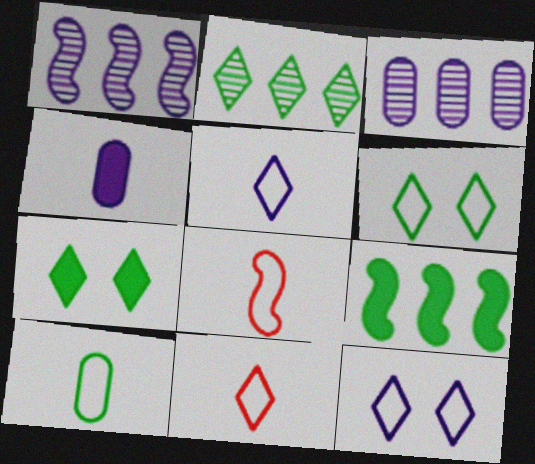[[1, 4, 12], 
[3, 7, 8], 
[5, 8, 10]]